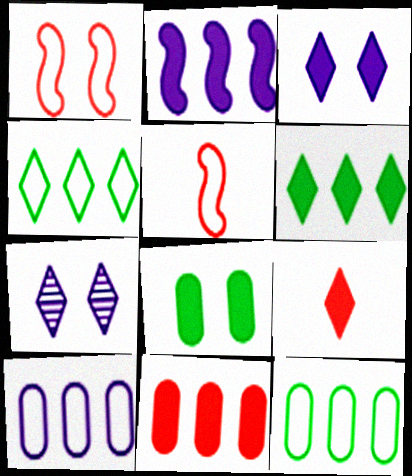[[1, 7, 8], 
[2, 6, 11], 
[2, 8, 9], 
[3, 6, 9], 
[4, 7, 9]]